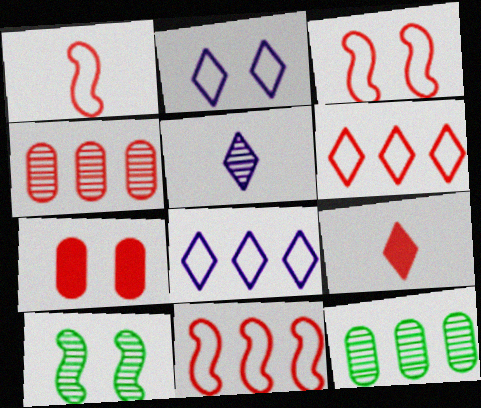[[1, 3, 11], 
[2, 7, 10], 
[3, 4, 9], 
[4, 5, 10]]